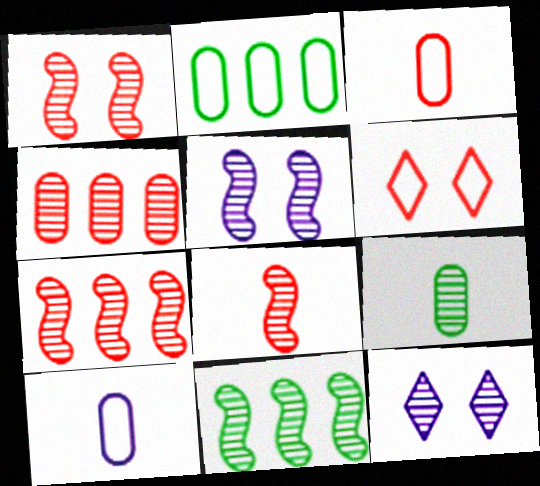[[1, 7, 8], 
[5, 8, 11], 
[7, 9, 12]]